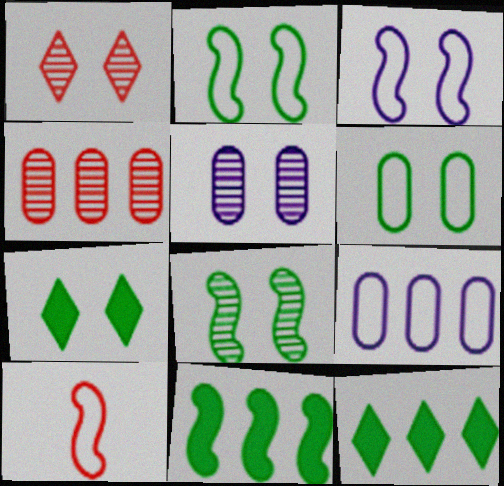[[1, 5, 8], 
[5, 10, 12], 
[6, 7, 8]]